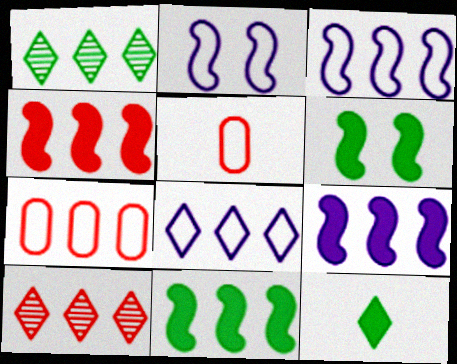[[1, 7, 9], 
[4, 7, 10], 
[4, 9, 11]]